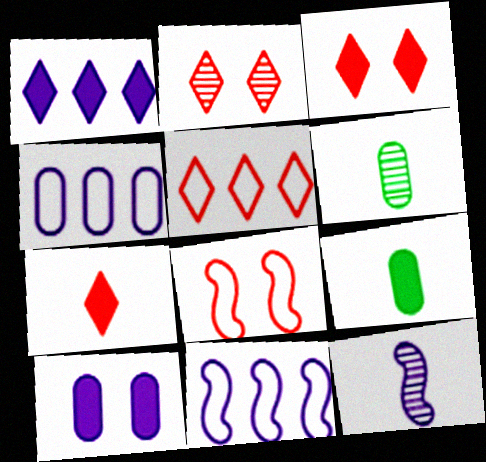[[1, 6, 8], 
[2, 5, 7], 
[2, 9, 11], 
[3, 6, 11]]